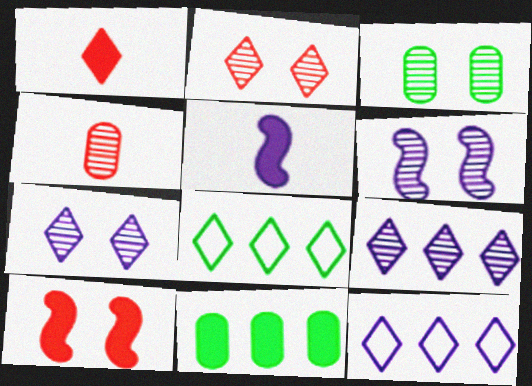[[1, 7, 8], 
[2, 3, 6]]